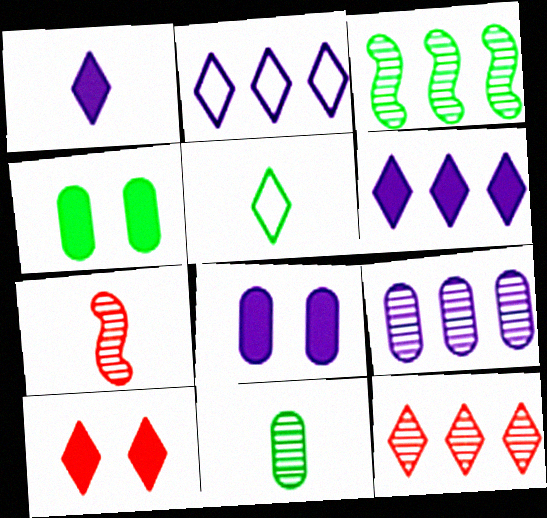[[2, 4, 7], 
[3, 4, 5], 
[3, 9, 12]]